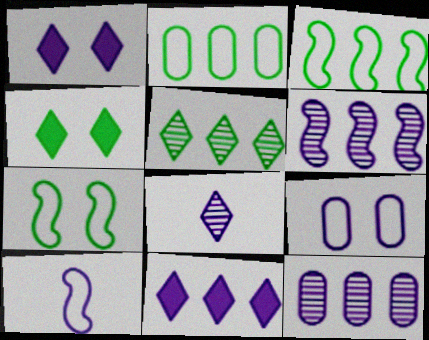[[1, 10, 12]]